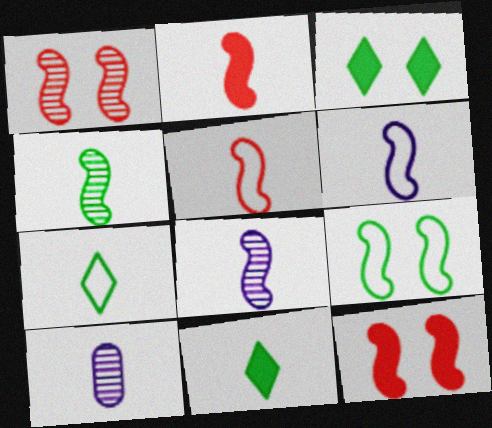[[2, 4, 6], 
[2, 7, 10], 
[5, 10, 11]]